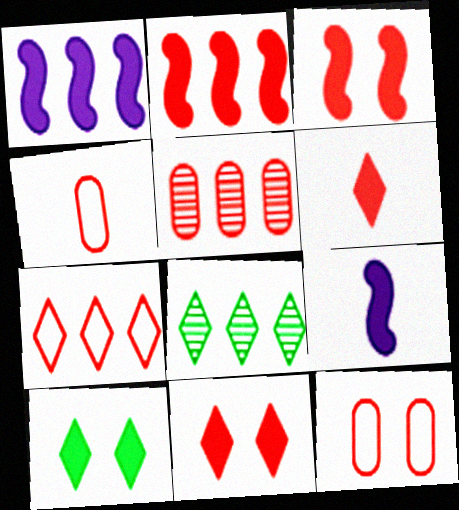[[2, 5, 7], 
[8, 9, 12]]